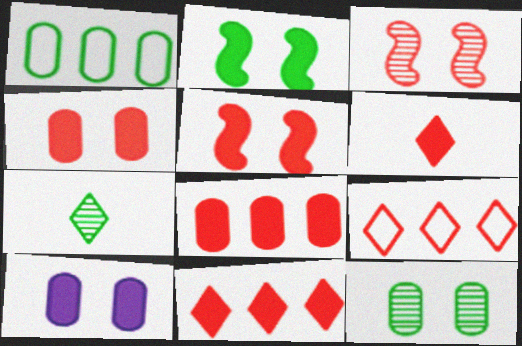[[1, 2, 7], 
[5, 6, 8]]